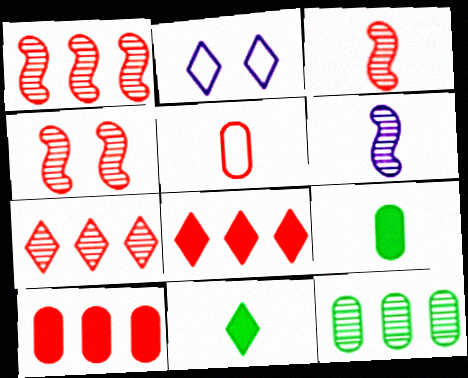[[1, 2, 9], 
[1, 3, 4], 
[2, 7, 11], 
[4, 5, 8], 
[5, 6, 11]]